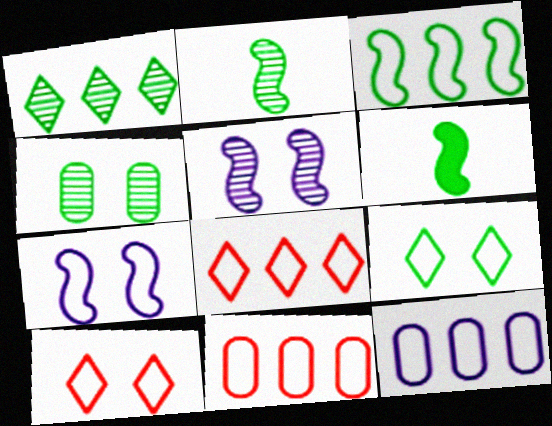[[1, 2, 4], 
[3, 8, 12]]